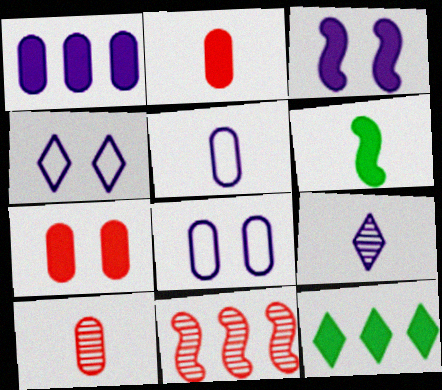[[2, 3, 12]]